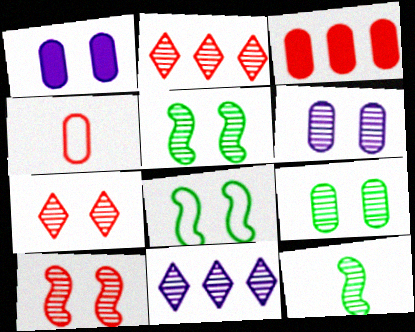[[1, 7, 8], 
[2, 6, 12], 
[5, 6, 7]]